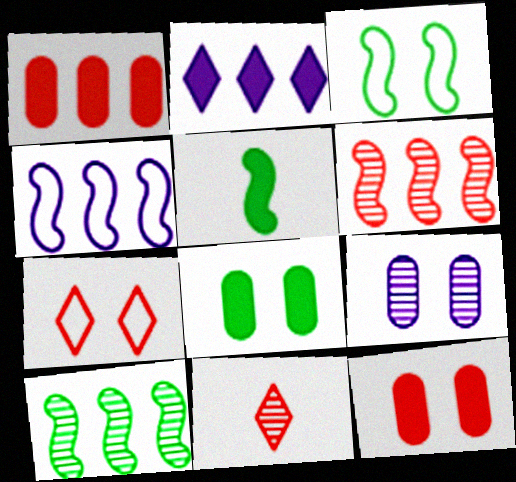[[2, 5, 12], 
[3, 5, 10], 
[4, 8, 11], 
[9, 10, 11]]